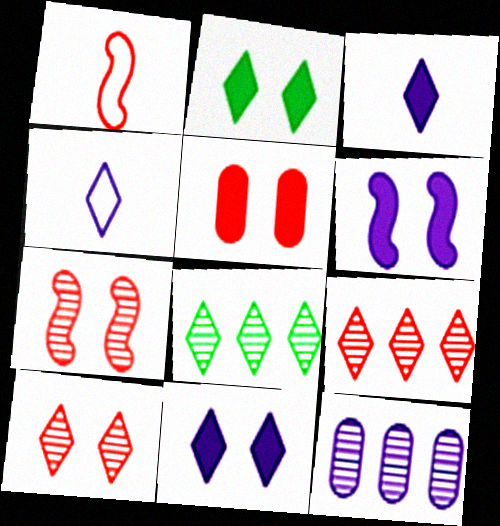[[1, 2, 12], 
[1, 5, 9], 
[2, 4, 9], 
[2, 5, 6], 
[4, 6, 12]]